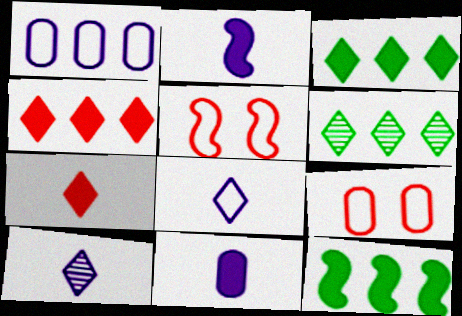[[2, 6, 9], 
[5, 6, 11], 
[9, 10, 12]]